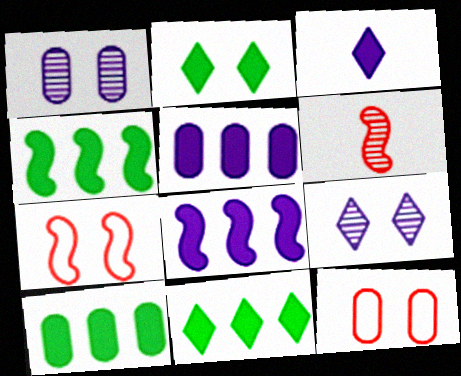[[1, 2, 7], 
[4, 10, 11]]